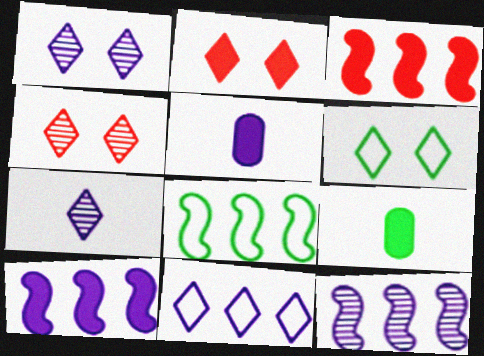[[1, 2, 6], 
[2, 9, 10], 
[3, 8, 12], 
[4, 5, 8]]